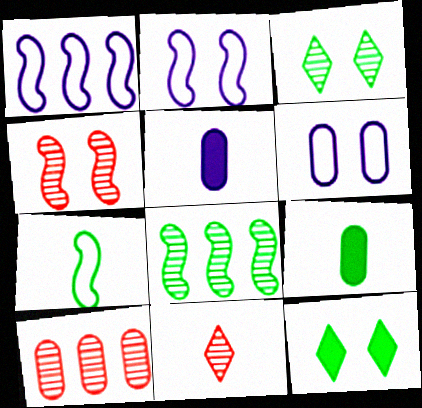[[4, 6, 12], 
[4, 10, 11], 
[5, 7, 11], 
[6, 9, 10]]